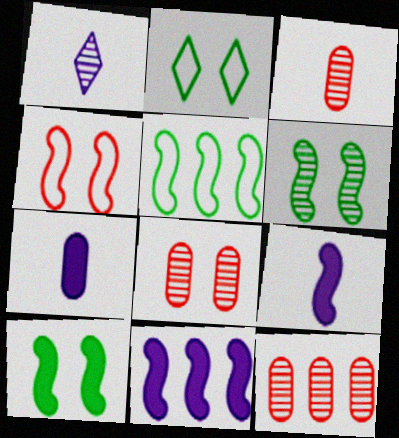[[1, 6, 12], 
[2, 3, 11], 
[2, 9, 12], 
[3, 8, 12]]